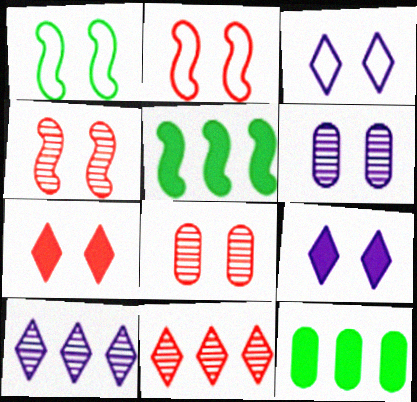[[1, 6, 7], 
[1, 8, 9], 
[2, 7, 8]]